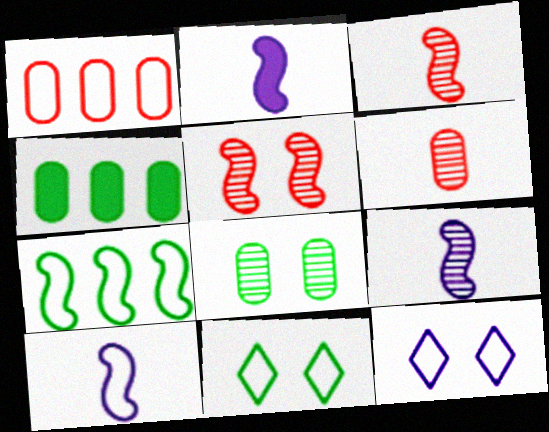[[1, 10, 11], 
[2, 5, 7], 
[2, 9, 10], 
[3, 4, 12]]